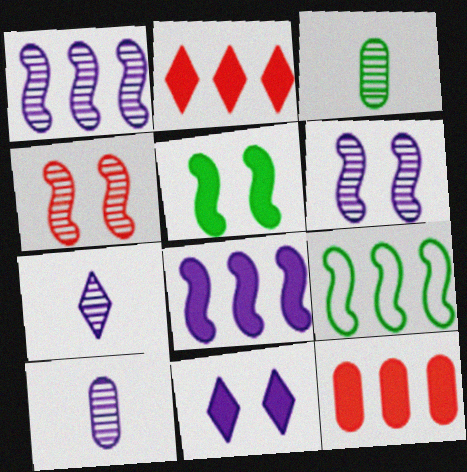[]